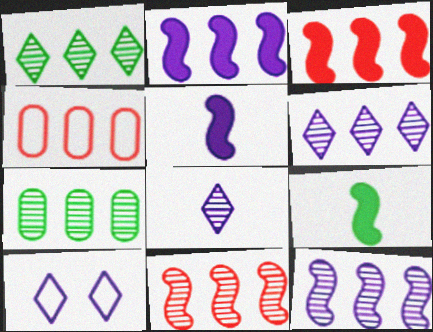[[1, 2, 4], 
[6, 7, 11]]